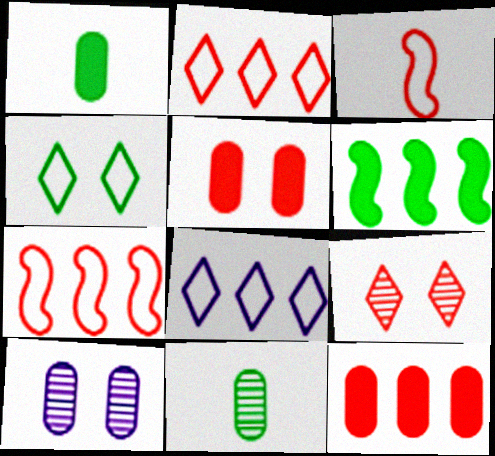[[3, 9, 12], 
[4, 6, 11]]